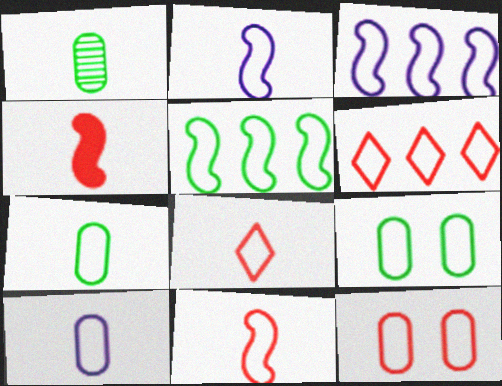[[2, 6, 9], 
[2, 7, 8], 
[3, 8, 9], 
[6, 11, 12]]